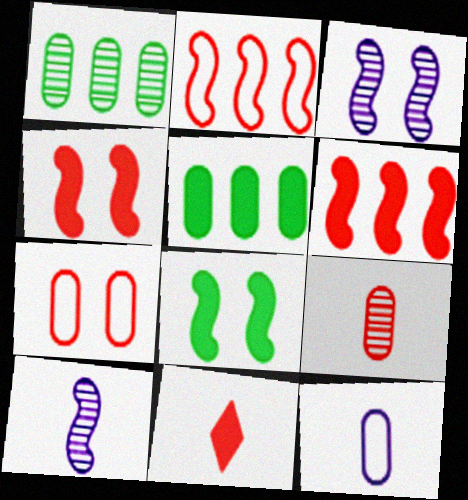[[2, 8, 10]]